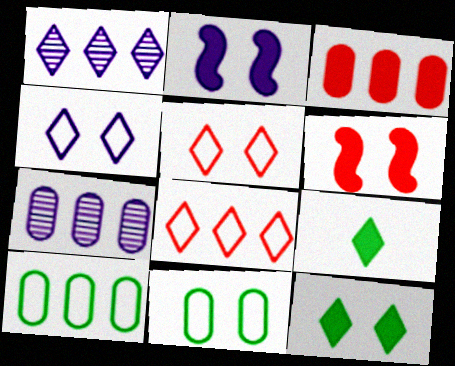[[1, 5, 9], 
[2, 3, 9], 
[3, 7, 10]]